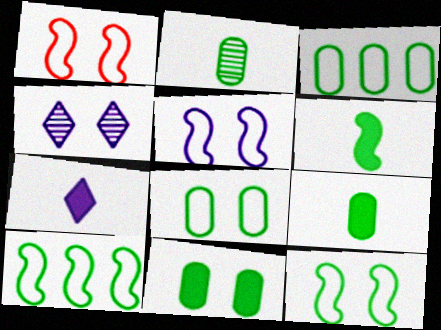[[1, 4, 11], 
[1, 5, 12], 
[2, 3, 11]]